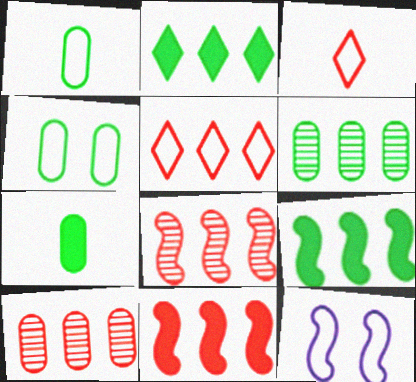[[1, 5, 12], 
[4, 6, 7], 
[5, 10, 11]]